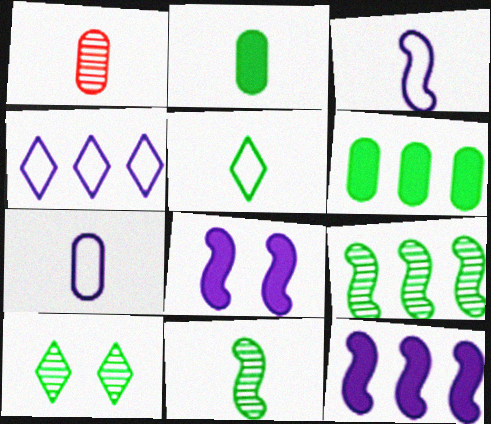[[1, 2, 7], 
[2, 5, 11]]